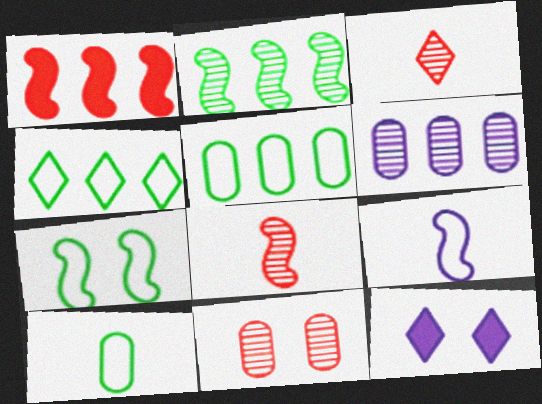[[1, 4, 6], 
[3, 4, 12], 
[4, 7, 10], 
[5, 8, 12], 
[6, 9, 12], 
[7, 11, 12]]